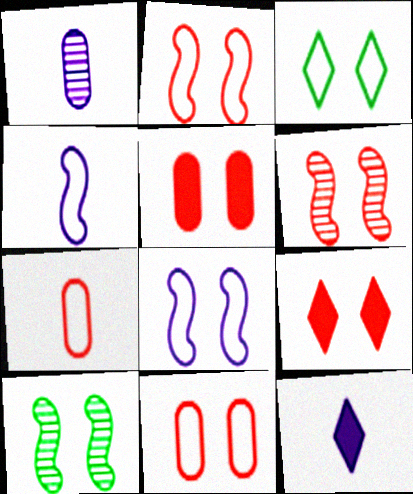[[1, 4, 12], 
[3, 8, 11], 
[6, 9, 11]]